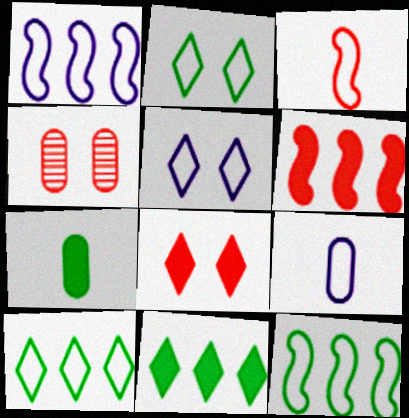[[1, 5, 9]]